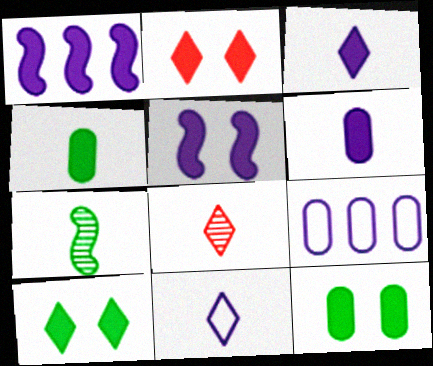[[1, 2, 4], 
[2, 5, 12], 
[2, 7, 9]]